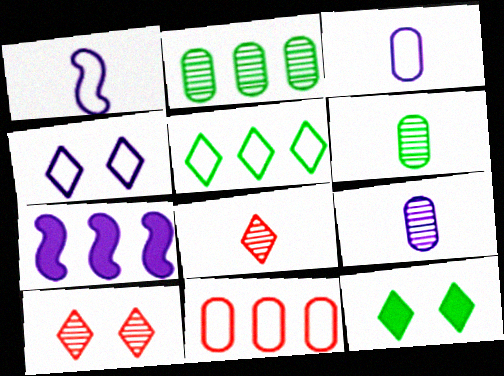[[4, 7, 9], 
[4, 10, 12]]